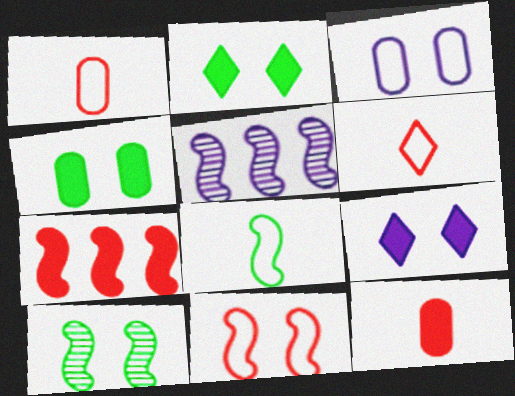[[1, 2, 5], 
[4, 5, 6]]